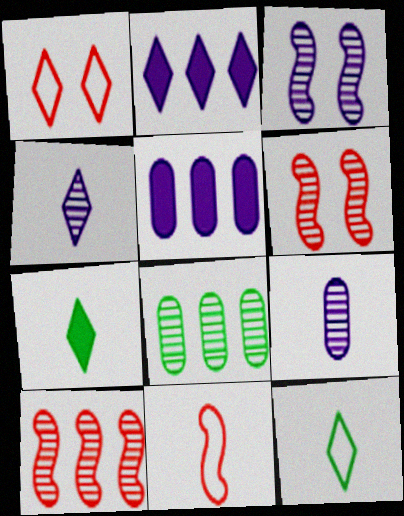[[4, 6, 8], 
[5, 6, 12], 
[7, 9, 11]]